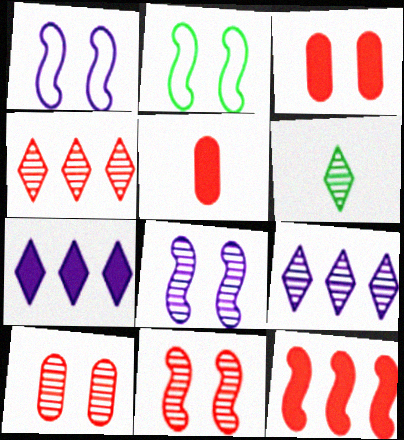[[2, 5, 9]]